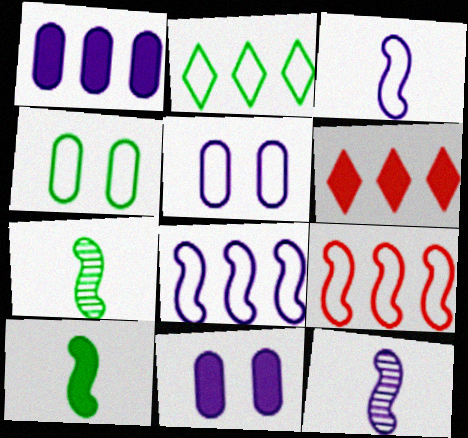[[4, 6, 12], 
[5, 6, 7], 
[6, 10, 11]]